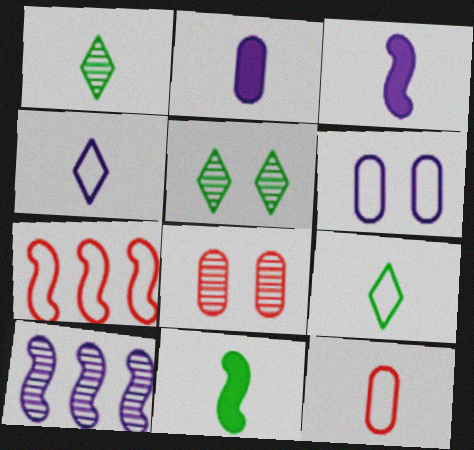[[1, 3, 12], 
[1, 8, 10], 
[2, 5, 7], 
[6, 7, 9]]